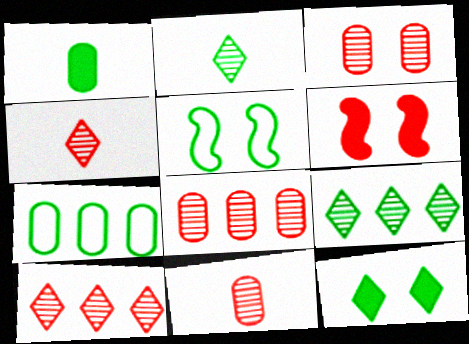[[1, 5, 9], 
[3, 8, 11]]